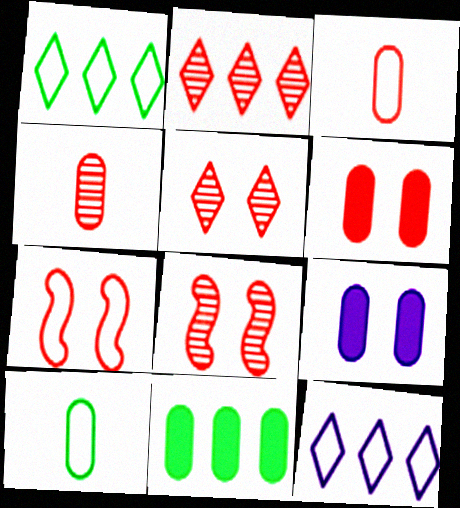[[2, 4, 8], 
[5, 6, 7], 
[7, 10, 12]]